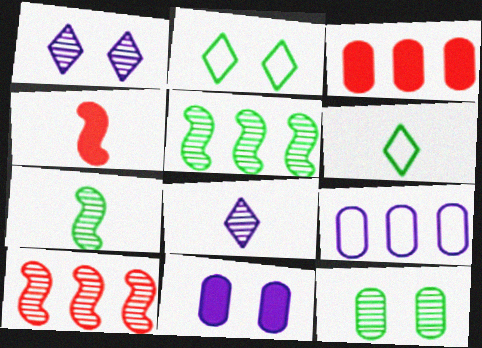[[6, 10, 11], 
[8, 10, 12]]